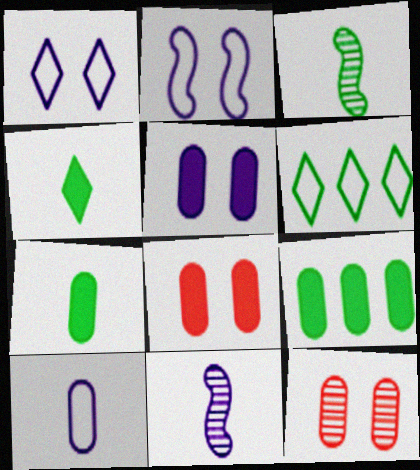[[6, 8, 11], 
[9, 10, 12]]